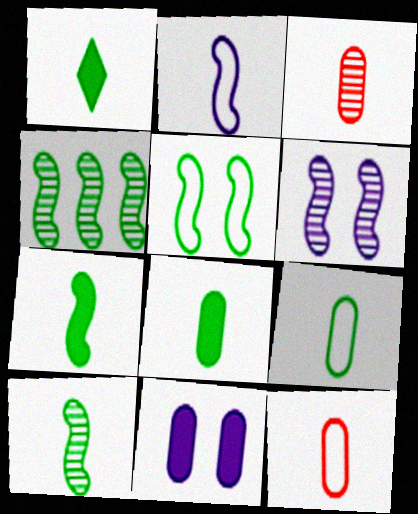[[1, 2, 3], 
[1, 7, 8], 
[1, 9, 10], 
[4, 5, 7]]